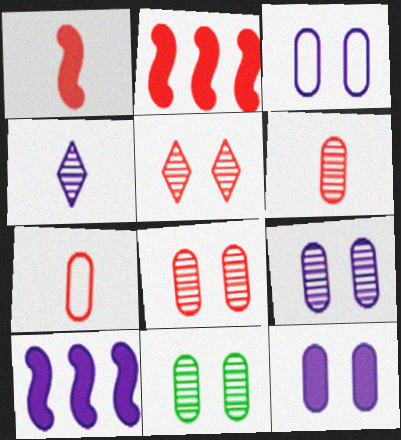[[2, 5, 7], 
[3, 4, 10], 
[3, 9, 12], 
[8, 9, 11]]